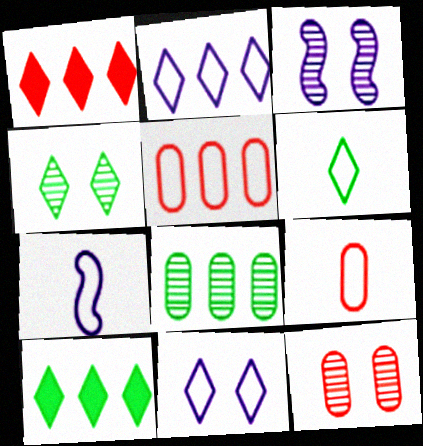[[3, 4, 12], 
[3, 9, 10], 
[4, 6, 10], 
[6, 7, 9], 
[7, 10, 12]]